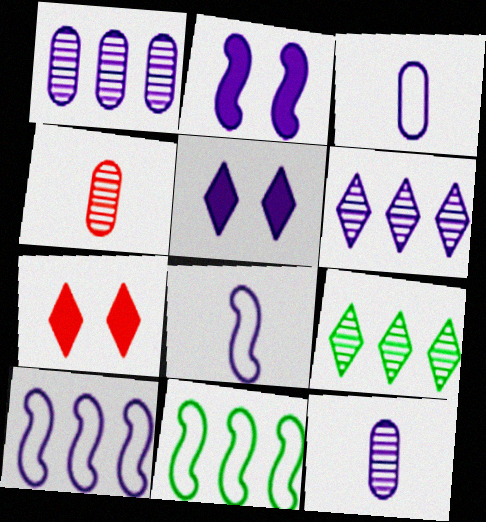[[1, 5, 8], 
[2, 3, 6], 
[4, 5, 11], 
[5, 10, 12], 
[7, 11, 12]]